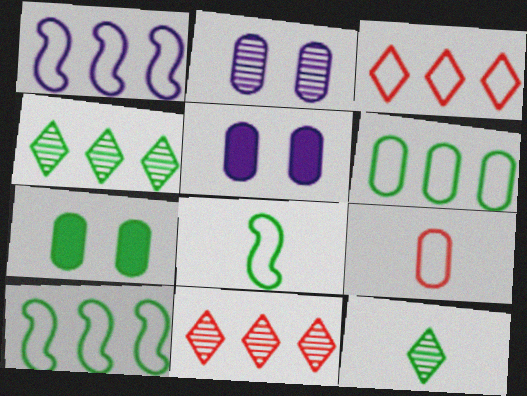[[1, 3, 6], 
[4, 7, 8], 
[5, 8, 11], 
[7, 10, 12]]